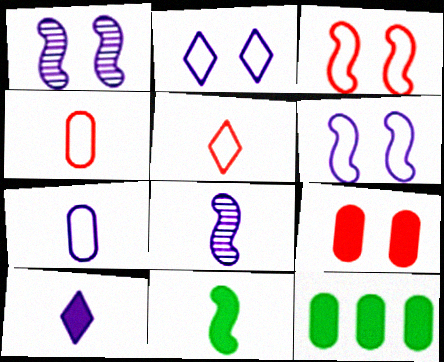[[1, 5, 12], 
[7, 8, 10]]